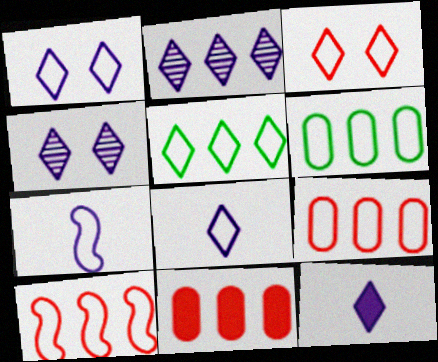[[1, 2, 12], 
[3, 5, 8], 
[3, 6, 7]]